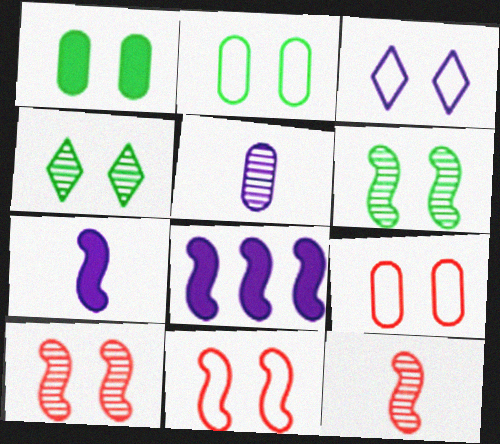[[1, 3, 10], 
[2, 3, 11], 
[3, 5, 8]]